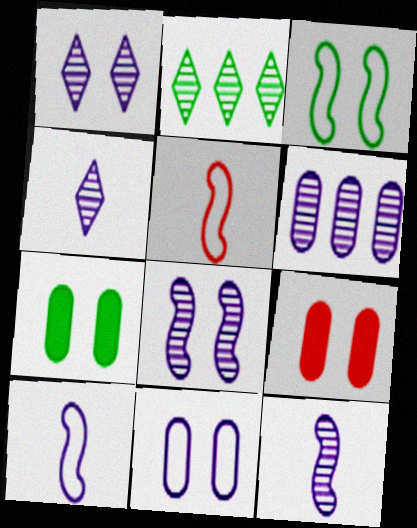[[1, 3, 9], 
[1, 6, 12], 
[2, 9, 10], 
[4, 6, 8]]